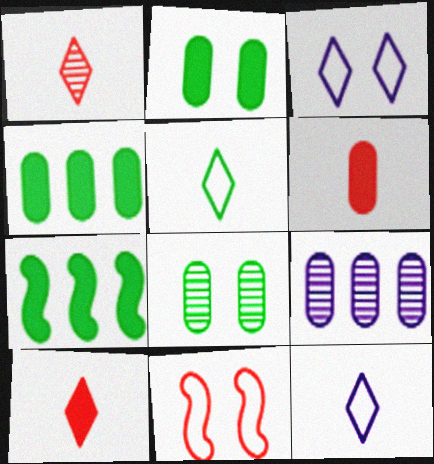[[5, 7, 8]]